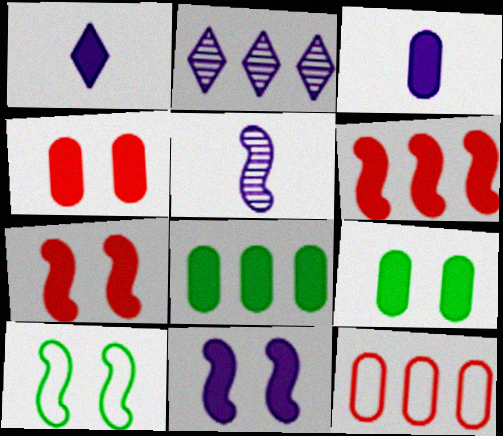[[1, 6, 9], 
[1, 7, 8], 
[3, 4, 8], 
[5, 6, 10]]